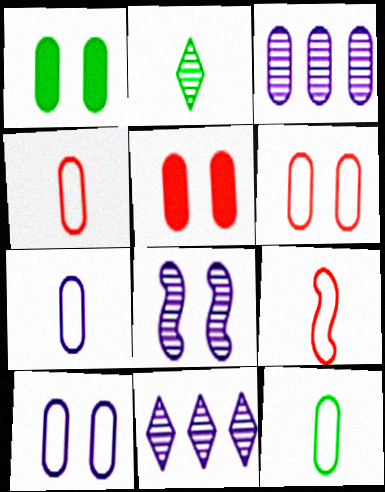[[1, 3, 4], 
[1, 9, 11], 
[3, 5, 12], 
[4, 7, 12]]